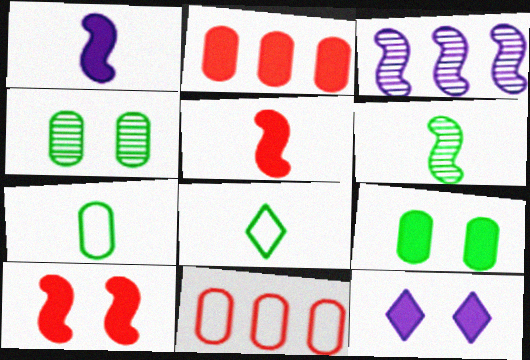[[6, 11, 12], 
[9, 10, 12]]